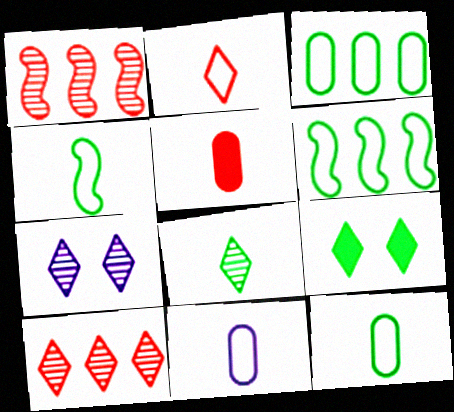[[1, 9, 11], 
[2, 4, 11], 
[5, 6, 7], 
[7, 8, 10]]